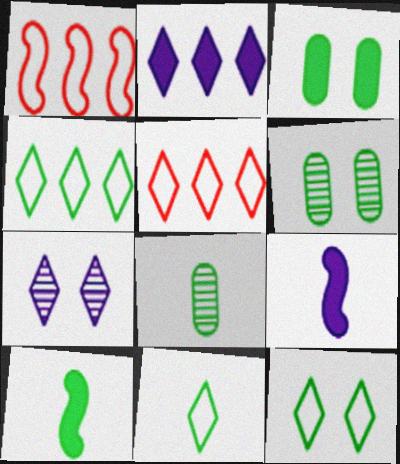[[4, 6, 10], 
[4, 11, 12], 
[5, 6, 9], 
[8, 10, 11]]